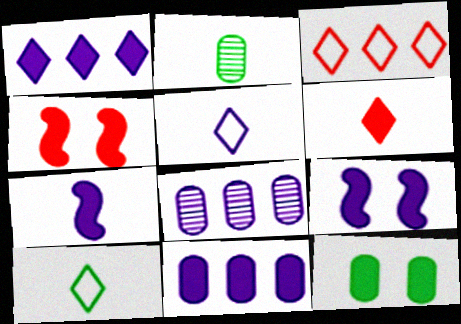[[2, 3, 9], 
[4, 8, 10], 
[5, 8, 9]]